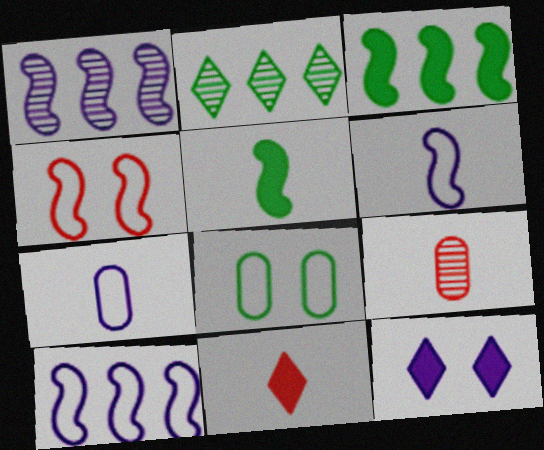[[1, 4, 5], 
[1, 7, 12], 
[1, 8, 11], 
[2, 5, 8]]